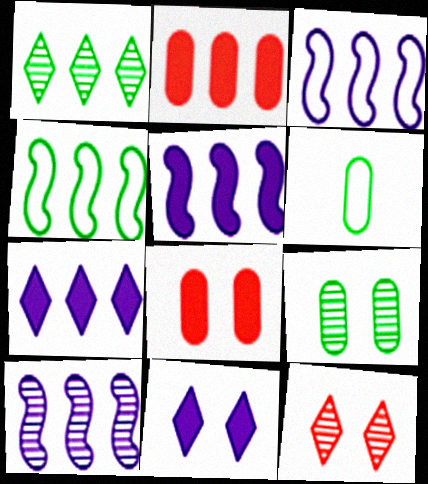[[1, 2, 3], 
[3, 5, 10], 
[5, 6, 12]]